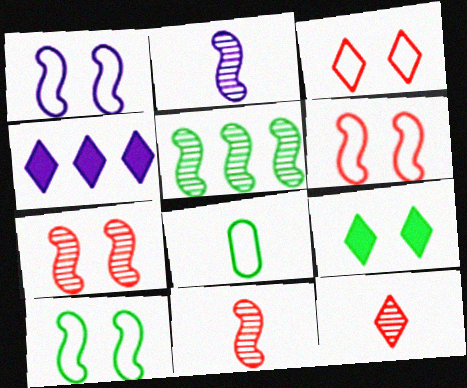[[1, 6, 10], 
[2, 5, 7], 
[4, 7, 8], 
[5, 8, 9]]